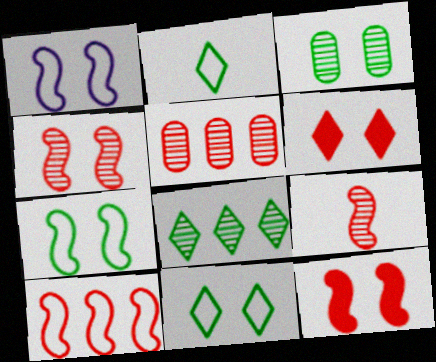[[1, 3, 6], 
[9, 10, 12]]